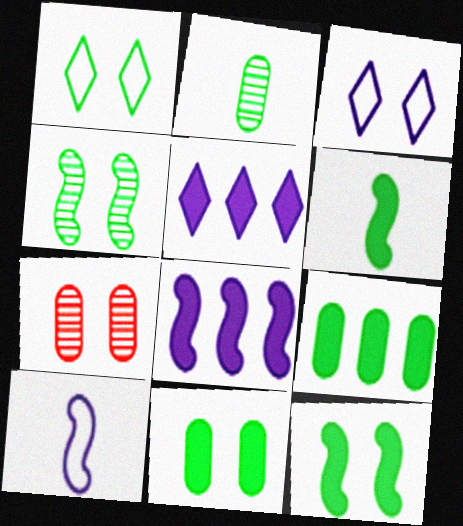[[1, 4, 11], 
[3, 7, 12]]